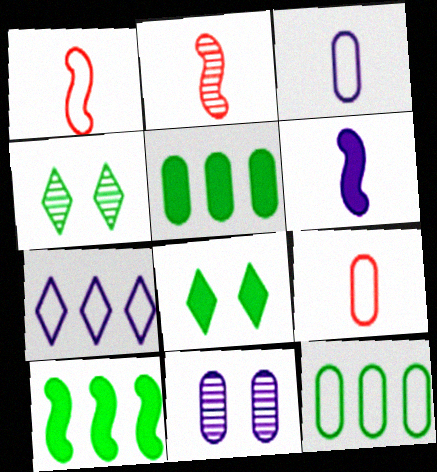[[5, 9, 11], 
[6, 7, 11]]